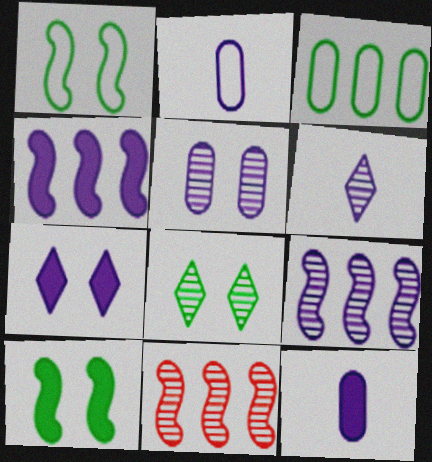[[2, 7, 9], 
[4, 7, 12], 
[5, 6, 9]]